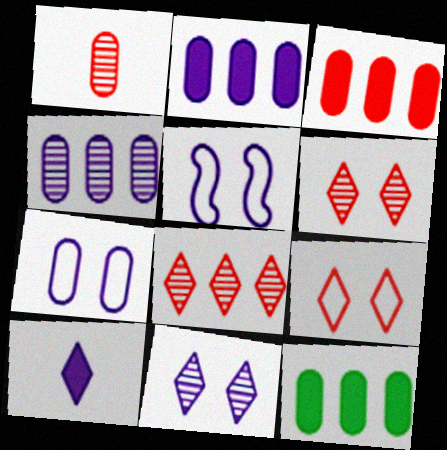[[1, 7, 12], 
[2, 3, 12], 
[4, 5, 10]]